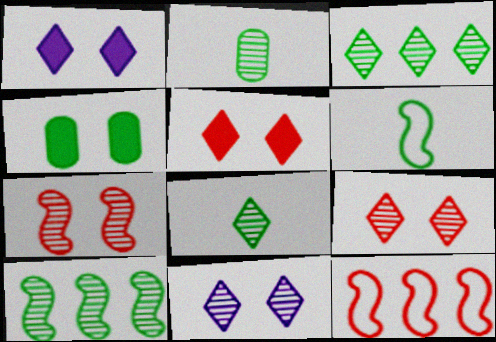[[1, 2, 12], 
[3, 4, 6]]